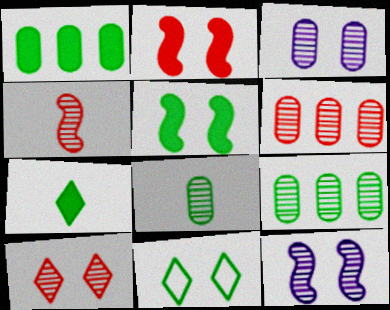[[1, 5, 7], 
[2, 3, 11], 
[3, 6, 8], 
[4, 6, 10]]